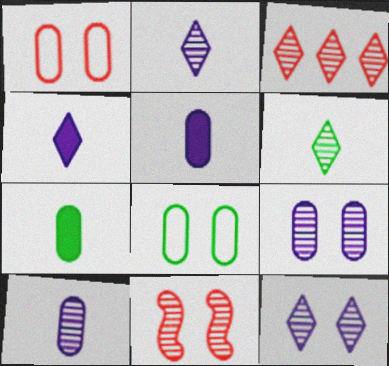[[3, 6, 12]]